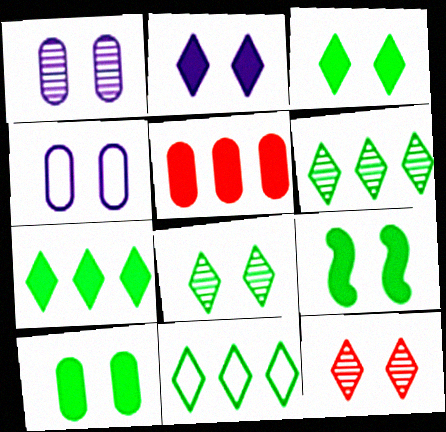[[3, 9, 10], 
[4, 9, 12], 
[6, 7, 11]]